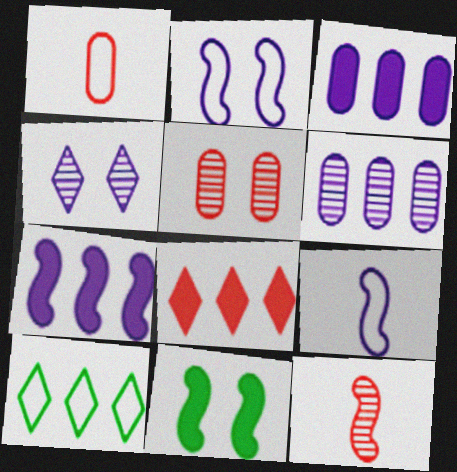[[1, 2, 10], 
[3, 4, 9]]